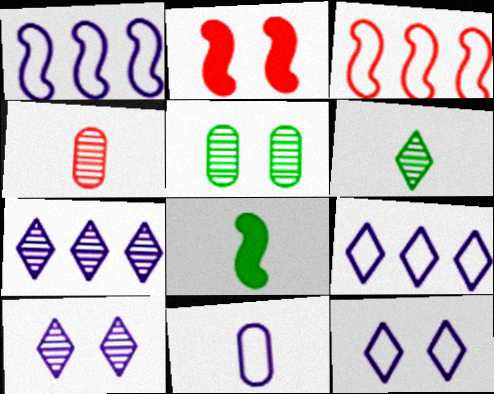[[1, 11, 12], 
[2, 5, 12]]